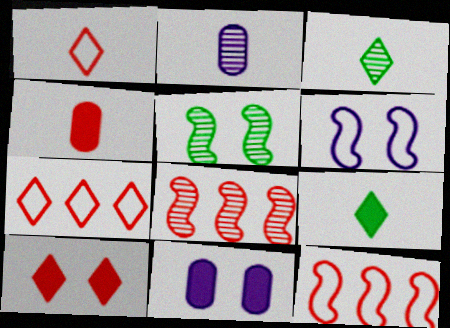[[3, 11, 12]]